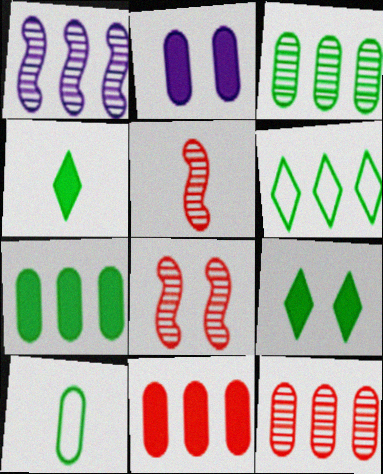[[1, 6, 11], 
[2, 5, 6], 
[2, 10, 12]]